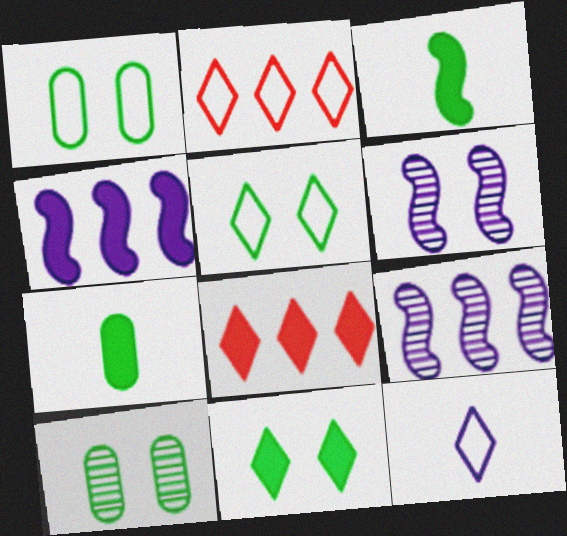[[2, 5, 12], 
[2, 6, 7]]